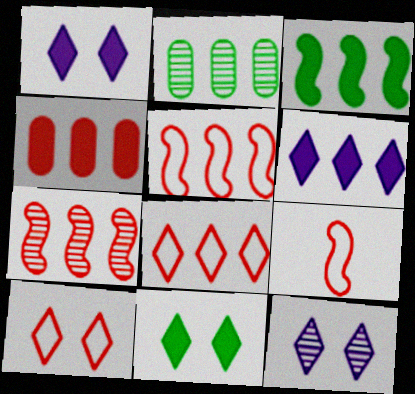[[1, 2, 9], 
[2, 5, 6], 
[3, 4, 6], 
[4, 7, 8], 
[10, 11, 12]]